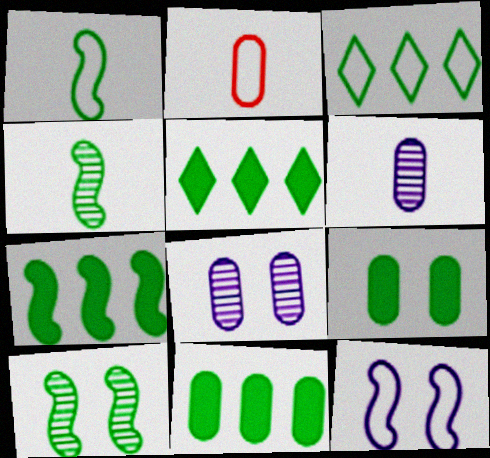[[1, 7, 10], 
[2, 3, 12], 
[2, 8, 11], 
[3, 4, 9], 
[5, 7, 11]]